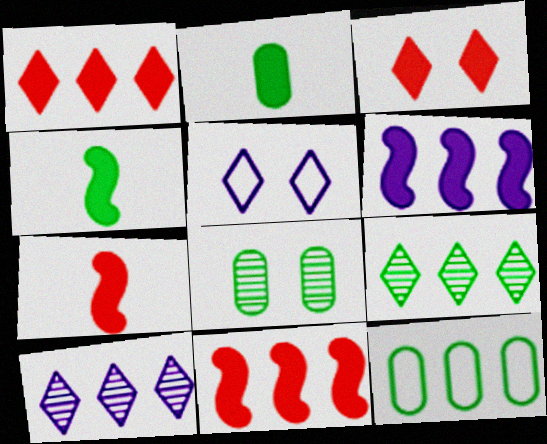[[2, 3, 6], 
[2, 8, 12], 
[10, 11, 12]]